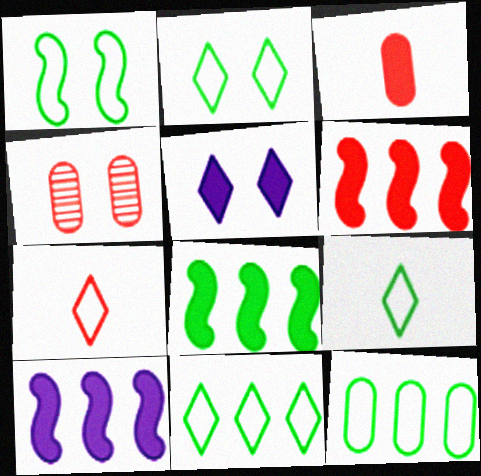[[1, 4, 5], 
[1, 9, 12], 
[2, 9, 11], 
[3, 5, 8], 
[4, 6, 7], 
[4, 9, 10], 
[6, 8, 10]]